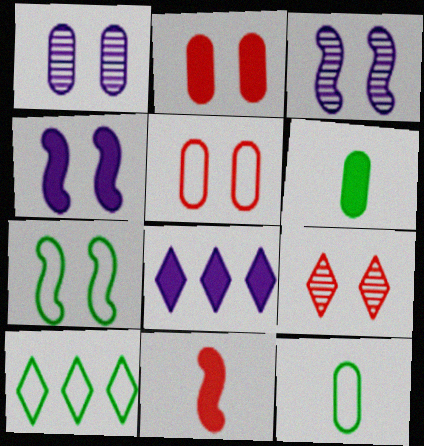[[1, 10, 11], 
[7, 10, 12]]